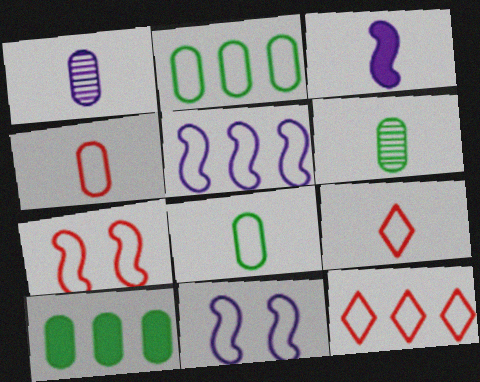[[2, 5, 12], 
[2, 9, 11], 
[3, 6, 9], 
[4, 7, 12], 
[8, 11, 12]]